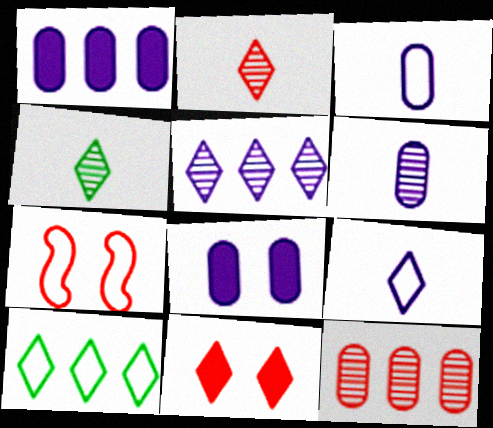[[1, 4, 7], 
[3, 7, 10]]